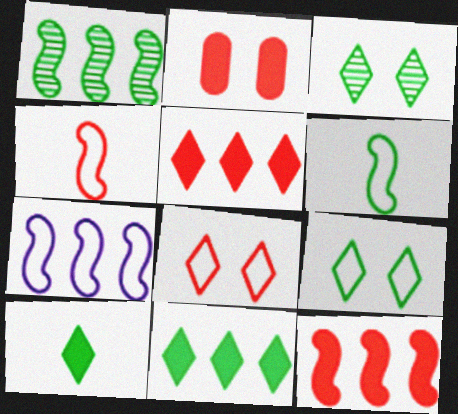[[1, 7, 12]]